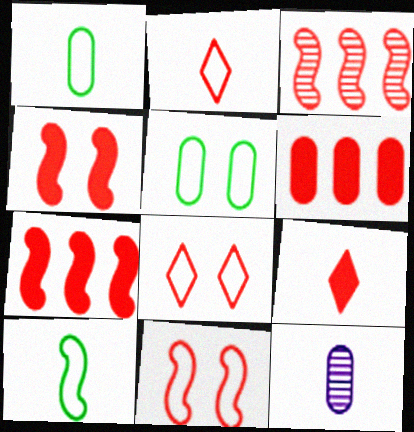[[4, 6, 9], 
[5, 6, 12], 
[9, 10, 12]]